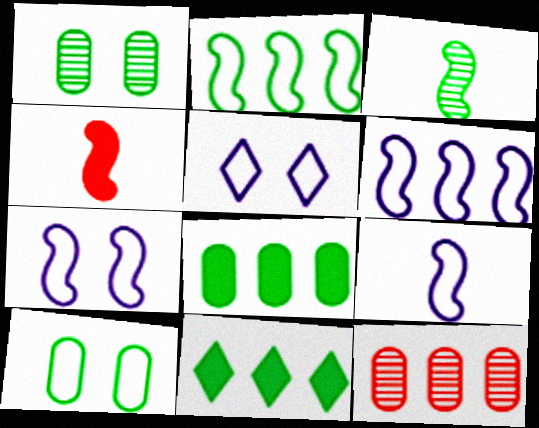[[3, 4, 9], 
[3, 10, 11], 
[6, 7, 9], 
[6, 11, 12]]